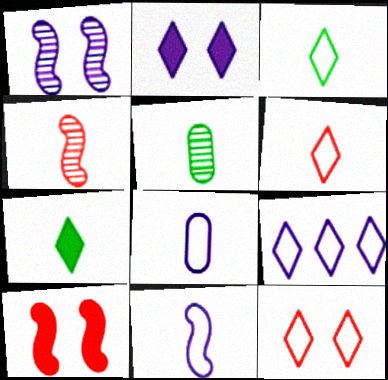[[3, 9, 12], 
[4, 7, 8], 
[5, 9, 10]]